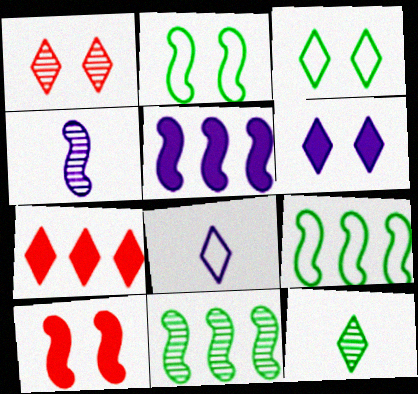[[1, 3, 6], 
[4, 9, 10]]